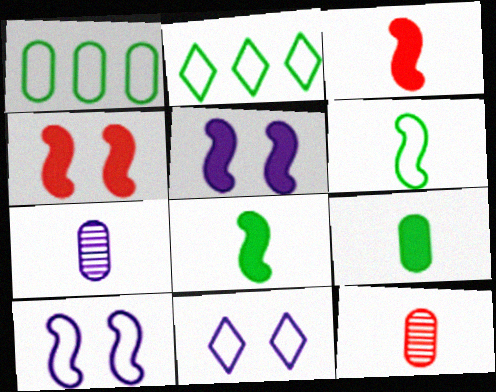[[2, 4, 7], 
[2, 5, 12]]